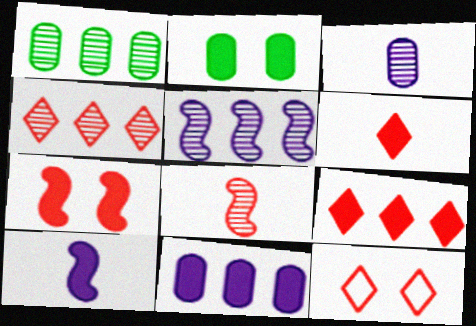[[1, 4, 5], 
[1, 10, 12], 
[2, 9, 10], 
[4, 6, 12]]